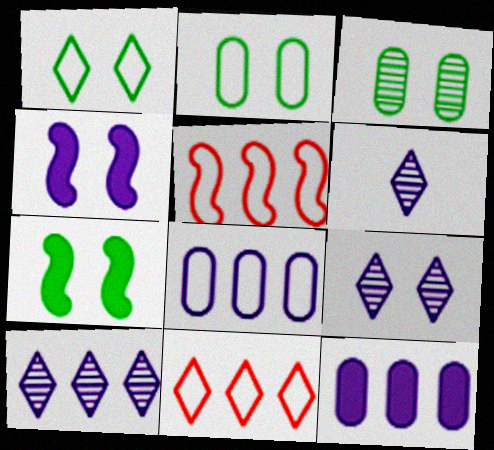[[1, 3, 7], 
[4, 6, 8], 
[6, 9, 10]]